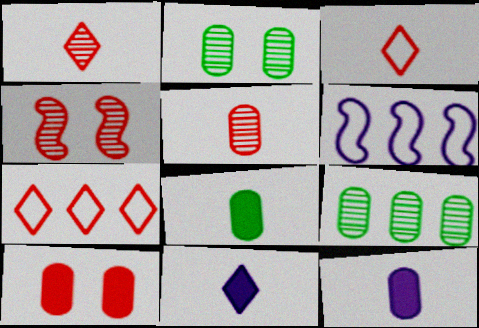[]